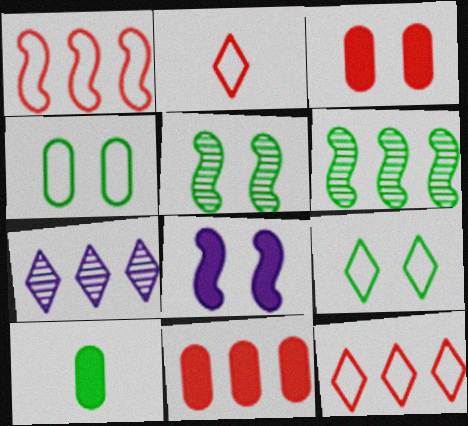[[6, 9, 10]]